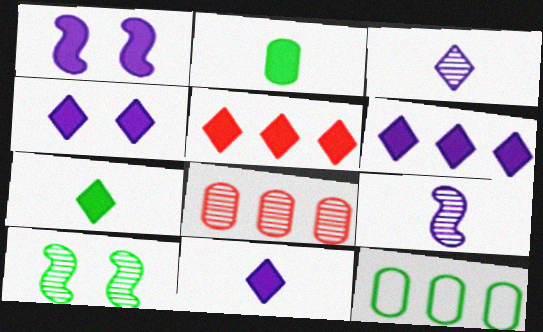[[1, 2, 5], 
[3, 8, 10], 
[4, 5, 7], 
[4, 6, 11], 
[7, 10, 12]]